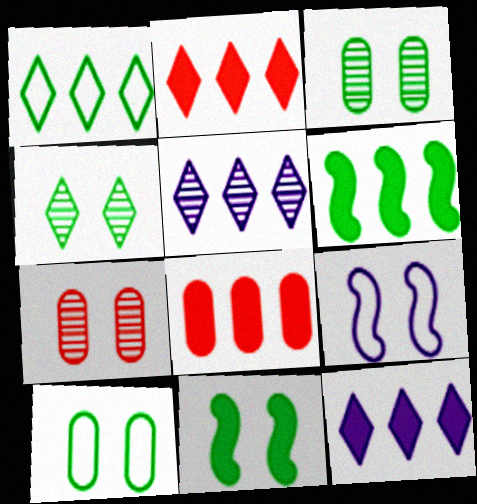[[1, 2, 5], 
[4, 10, 11], 
[6, 8, 12]]